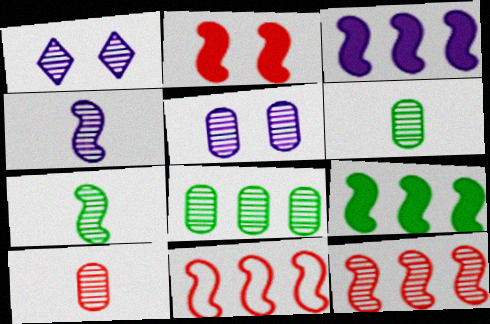[[1, 6, 12], 
[5, 8, 10]]